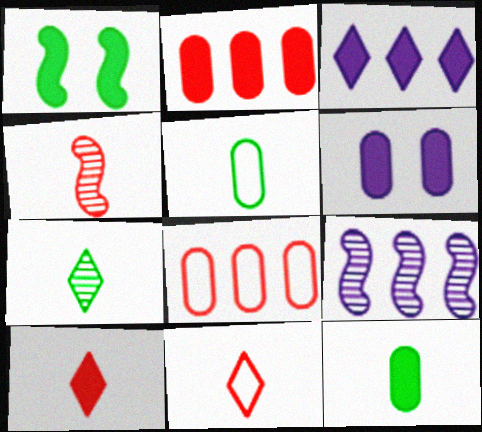[[2, 6, 12]]